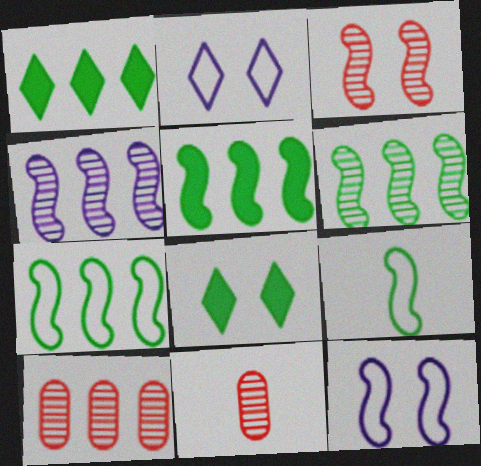[[1, 11, 12], 
[2, 5, 11], 
[5, 6, 7]]